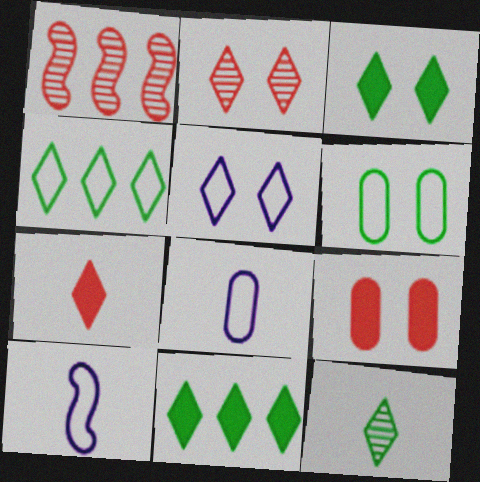[[1, 3, 8], 
[2, 3, 5], 
[3, 4, 12]]